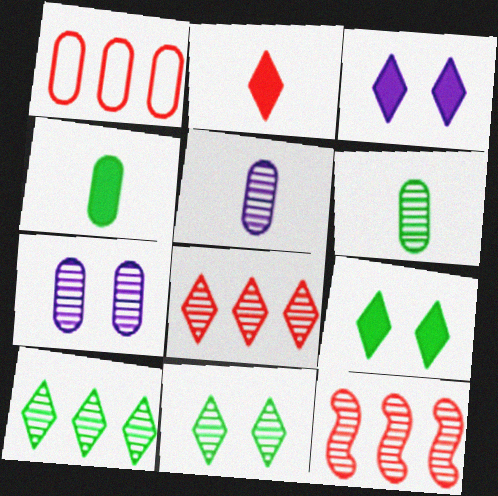[[1, 4, 7], 
[5, 11, 12]]